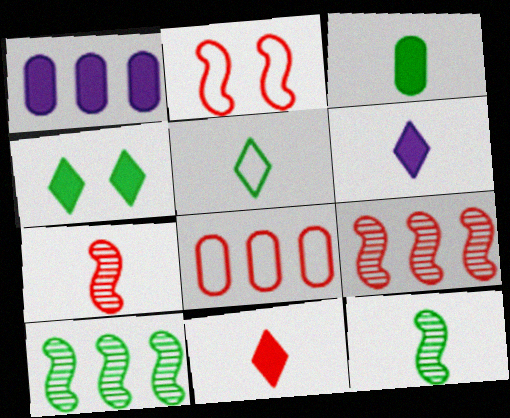[[3, 5, 12]]